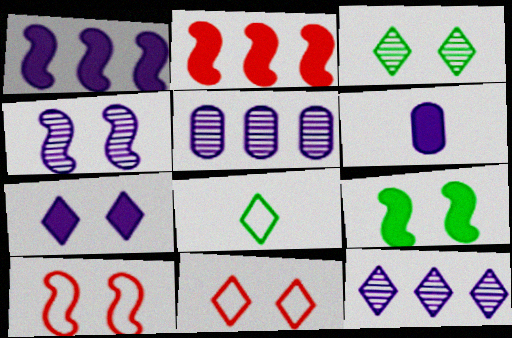[[1, 6, 7], 
[3, 7, 11], 
[4, 9, 10]]